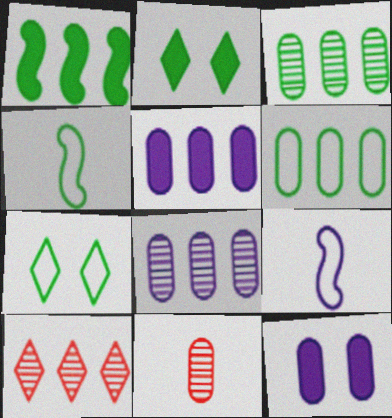[[2, 3, 4], 
[4, 6, 7], 
[4, 10, 12], 
[6, 11, 12]]